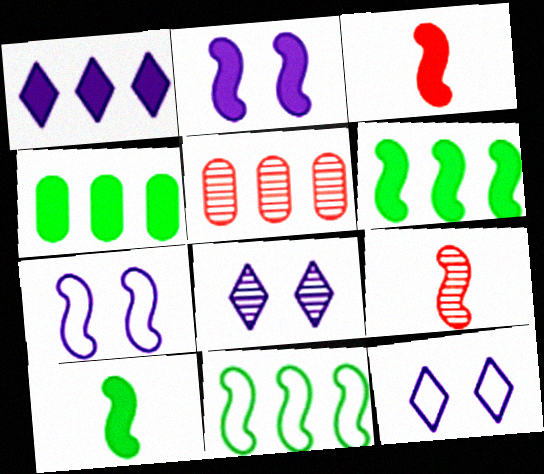[[1, 5, 11], 
[2, 3, 6], 
[2, 9, 11], 
[4, 9, 12], 
[5, 10, 12], 
[6, 7, 9]]